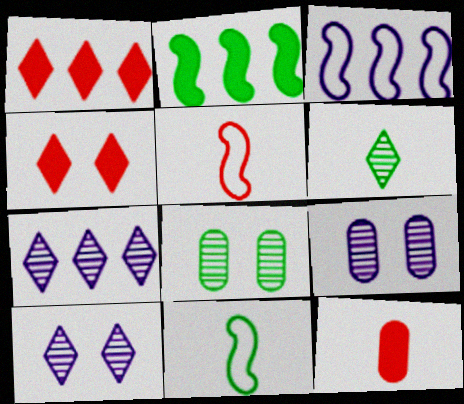[[1, 9, 11]]